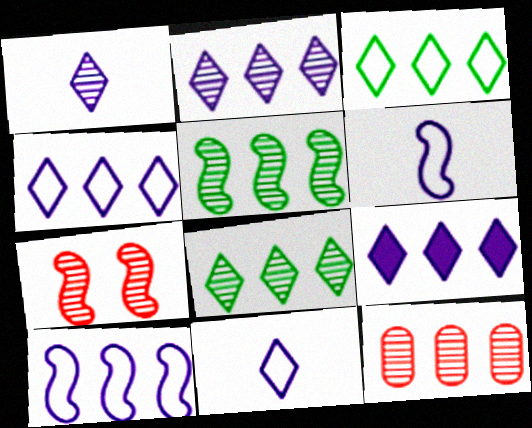[[2, 4, 9], 
[2, 5, 12]]